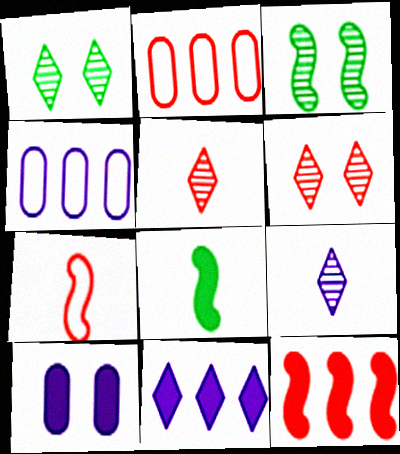[[4, 6, 8]]